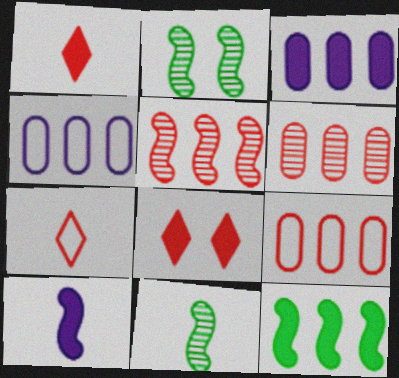[[1, 2, 4], 
[2, 3, 7], 
[4, 8, 11]]